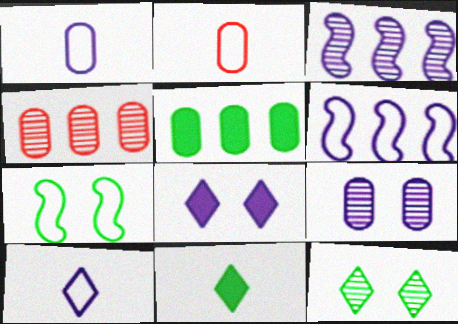[[1, 3, 8], 
[2, 5, 9]]